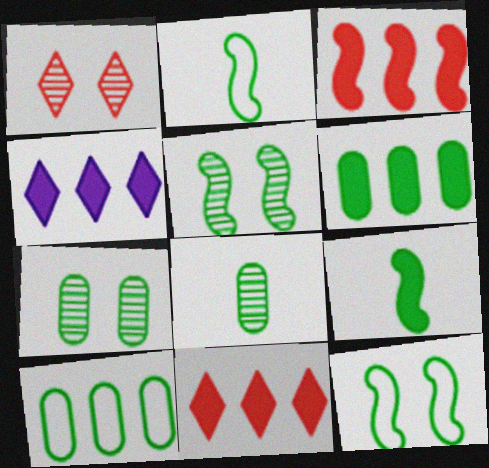[[3, 4, 6]]